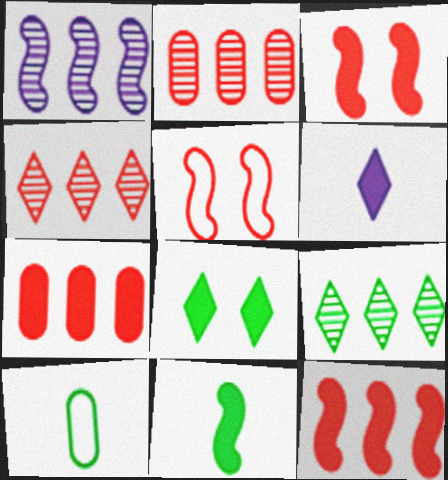[[1, 2, 9], 
[1, 5, 11]]